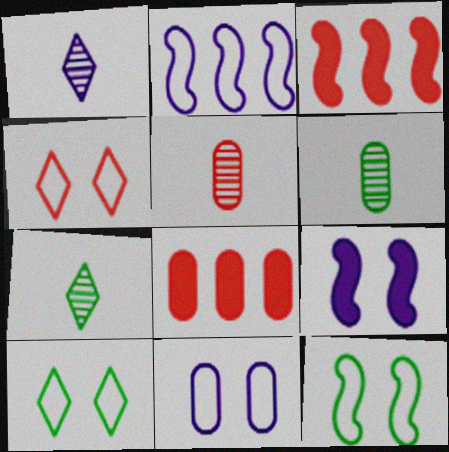[[1, 8, 12], 
[3, 4, 5], 
[3, 7, 11], 
[4, 11, 12], 
[6, 8, 11]]